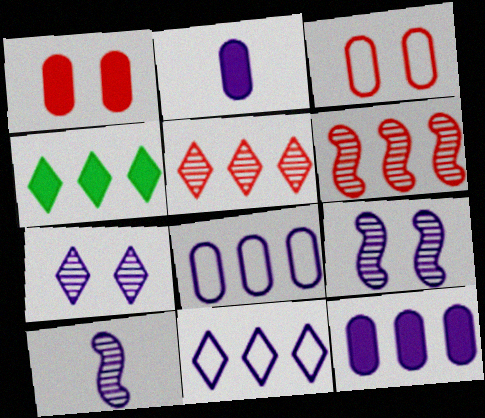[[2, 9, 11], 
[3, 4, 10], 
[4, 5, 11], 
[4, 6, 8]]